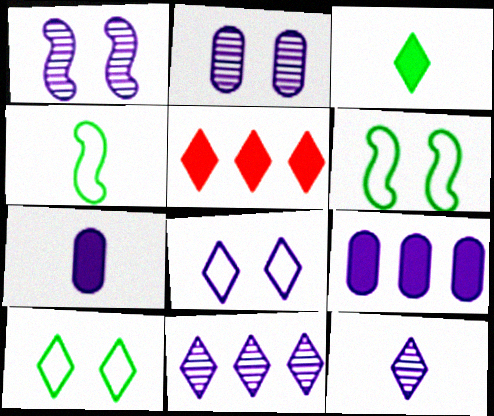[[2, 4, 5], 
[5, 10, 12]]